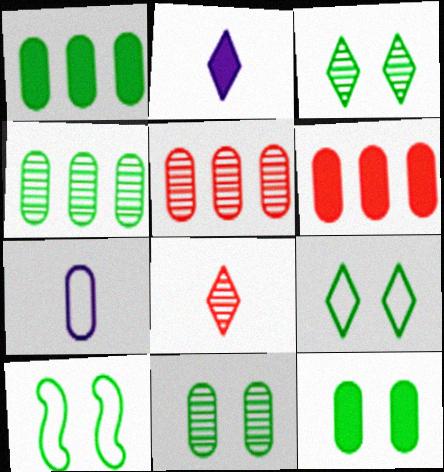[[2, 5, 10], 
[3, 10, 12], 
[5, 7, 12], 
[6, 7, 11]]